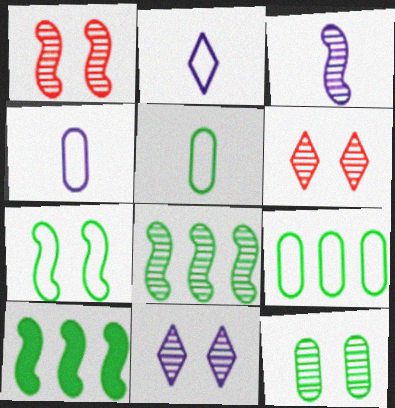[[1, 3, 8], 
[1, 11, 12], 
[4, 6, 10]]